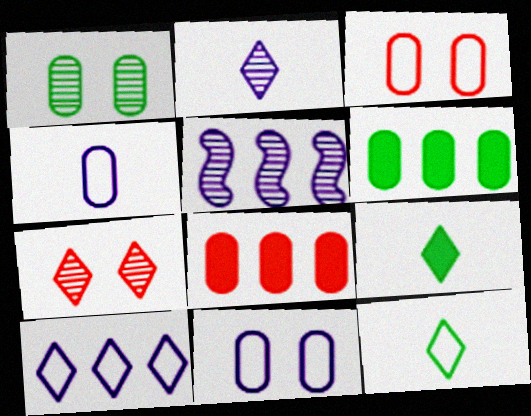[[1, 4, 8], 
[3, 5, 9], 
[7, 9, 10]]